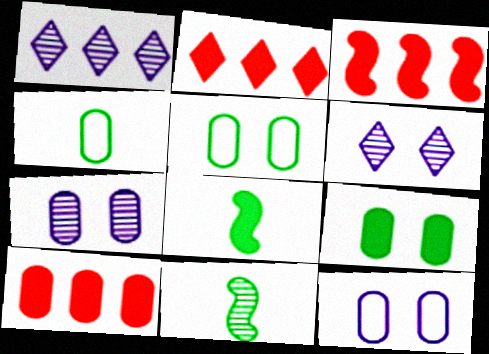[[2, 3, 10], 
[2, 11, 12], 
[3, 4, 6], 
[4, 7, 10]]